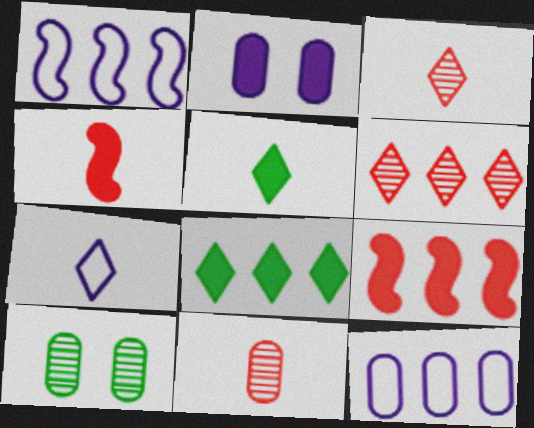[[2, 4, 8], 
[2, 5, 9], 
[3, 5, 7], 
[7, 9, 10]]